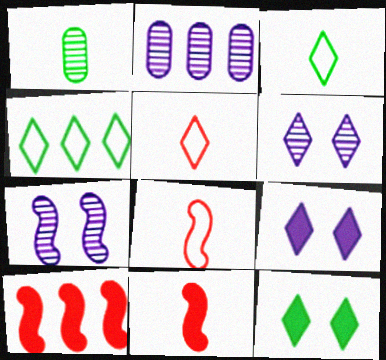[[2, 4, 10], 
[2, 8, 12]]